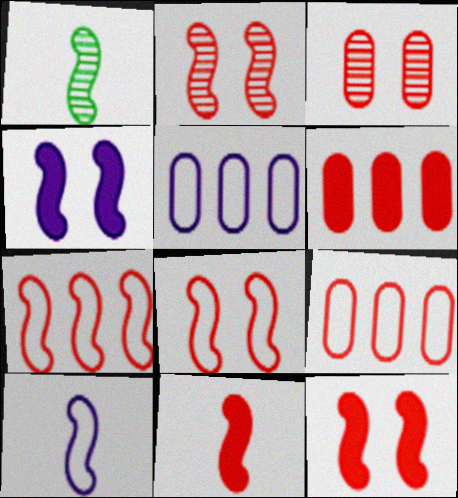[[1, 4, 7], 
[1, 10, 11], 
[2, 7, 11], 
[2, 8, 12]]